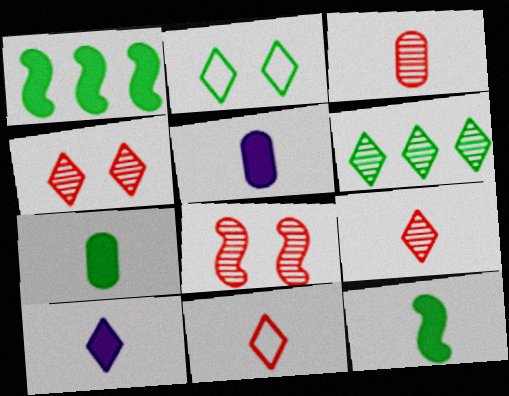[]